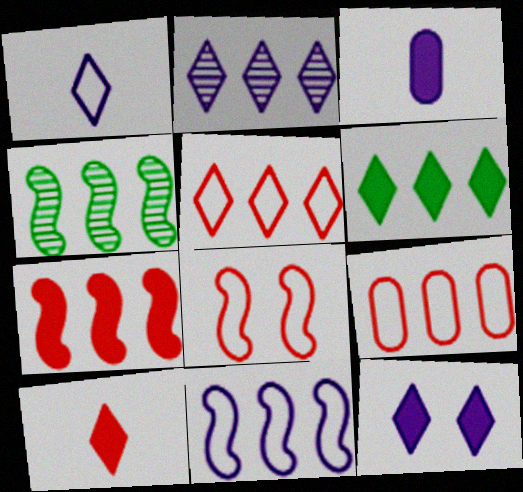[[1, 2, 12], 
[2, 5, 6], 
[4, 7, 11], 
[6, 10, 12]]